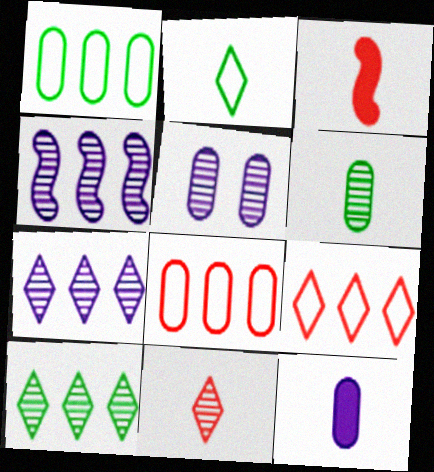[]